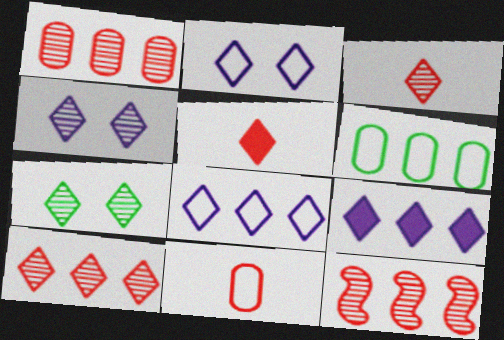[[1, 10, 12], 
[5, 7, 8], 
[6, 9, 12]]